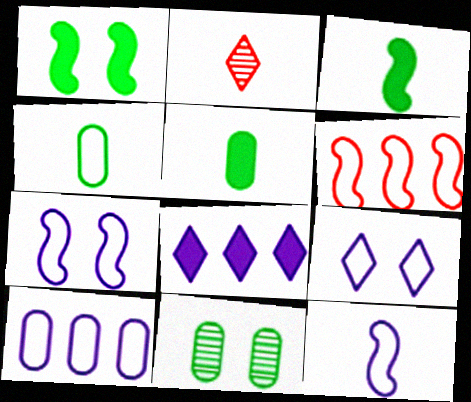[[1, 2, 10], 
[2, 5, 12], 
[4, 6, 9], 
[9, 10, 12]]